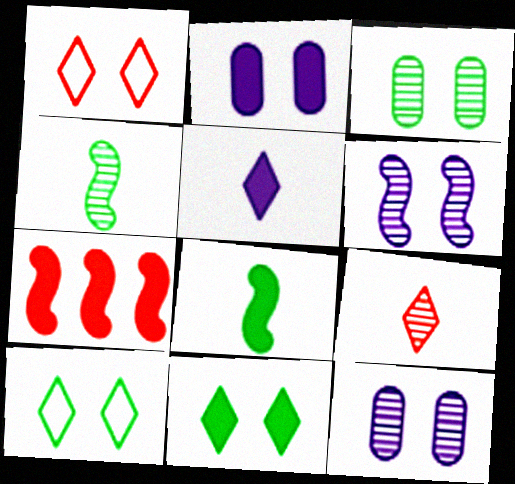[]